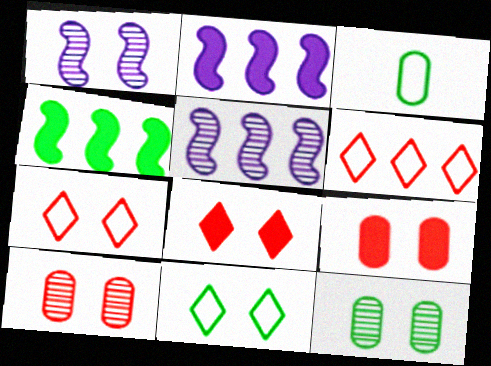[[1, 9, 11], 
[3, 5, 8]]